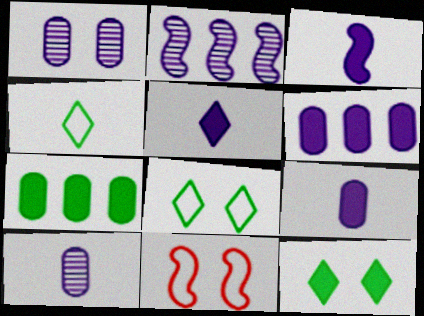[[1, 11, 12], 
[3, 5, 9]]